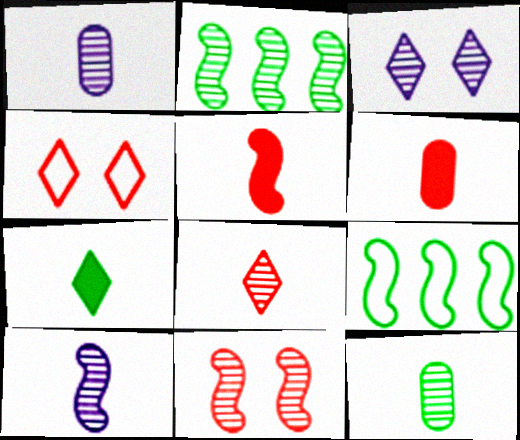[[2, 10, 11], 
[3, 6, 9], 
[8, 10, 12]]